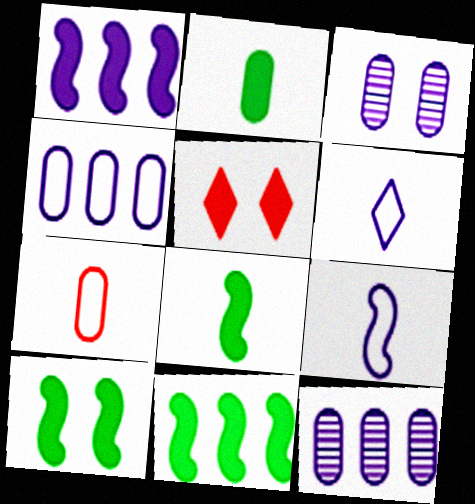[[1, 2, 5], 
[1, 3, 6], 
[8, 10, 11]]